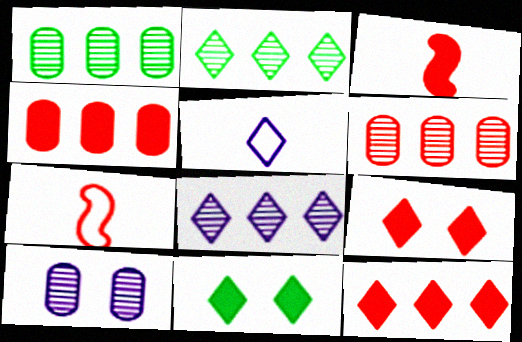[[2, 5, 9], 
[3, 4, 9], 
[6, 7, 9]]